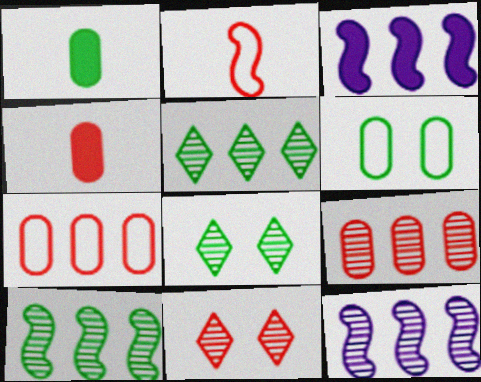[[3, 5, 7], 
[5, 9, 12]]